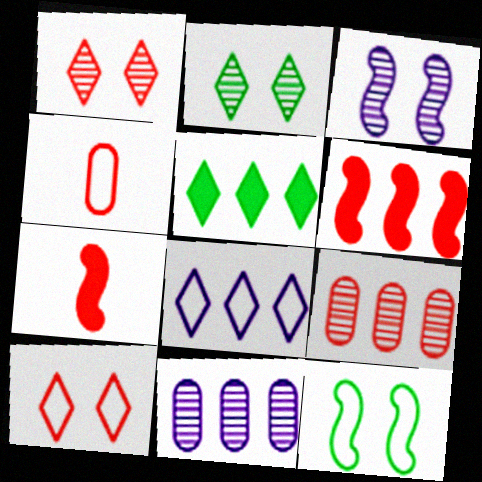[[1, 4, 6], 
[3, 4, 5], 
[4, 8, 12], 
[7, 9, 10]]